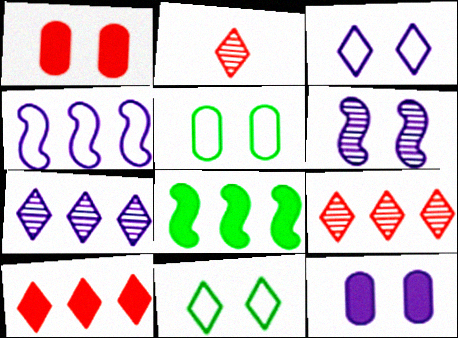[[1, 6, 11], 
[3, 6, 12]]